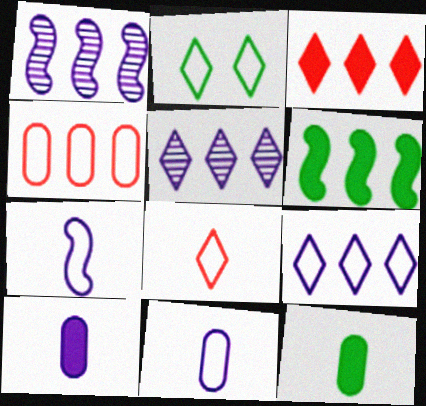[[2, 4, 7], 
[2, 8, 9], 
[4, 5, 6]]